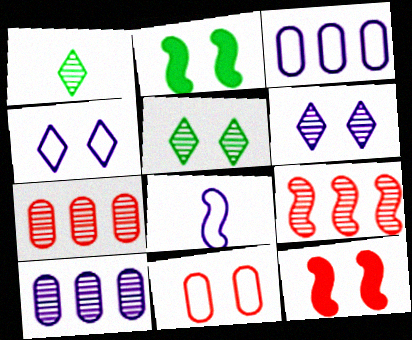[[1, 3, 12], 
[2, 6, 11], 
[2, 8, 9], 
[3, 4, 8]]